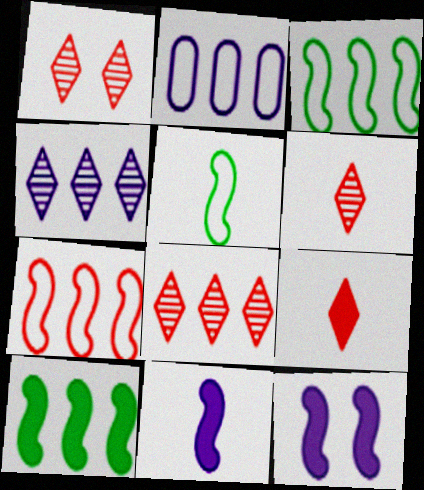[[1, 6, 8], 
[2, 8, 10]]